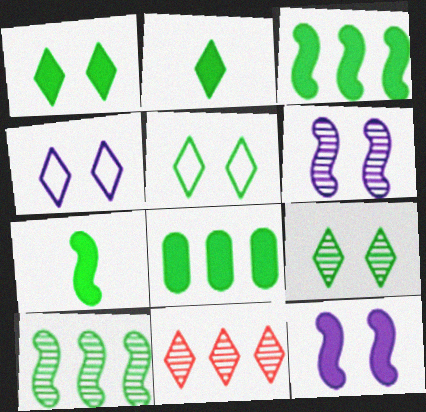[[1, 5, 9], 
[1, 7, 8], 
[2, 4, 11]]